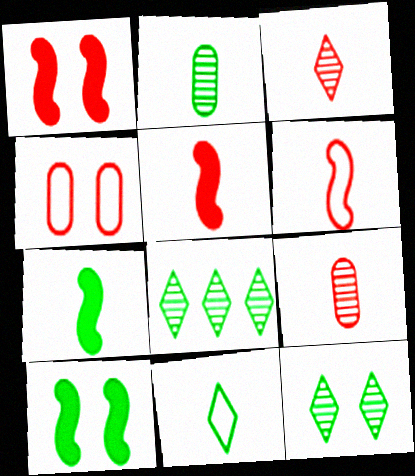[[2, 7, 11]]